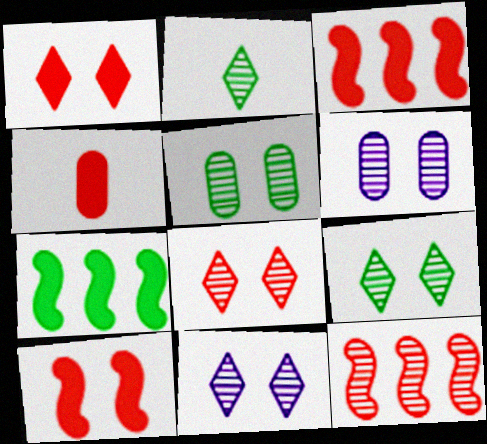[[1, 3, 4], 
[2, 6, 12], 
[8, 9, 11]]